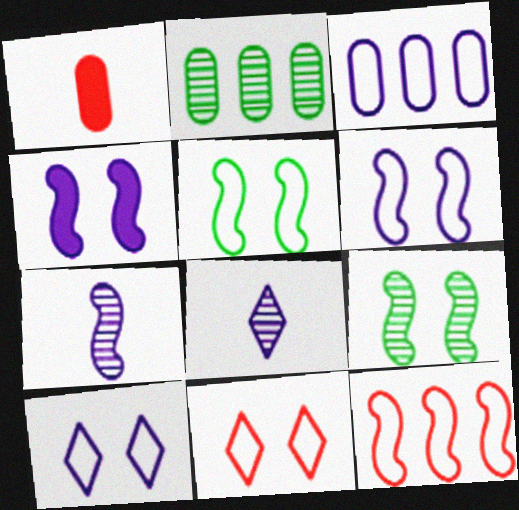[[3, 4, 8]]